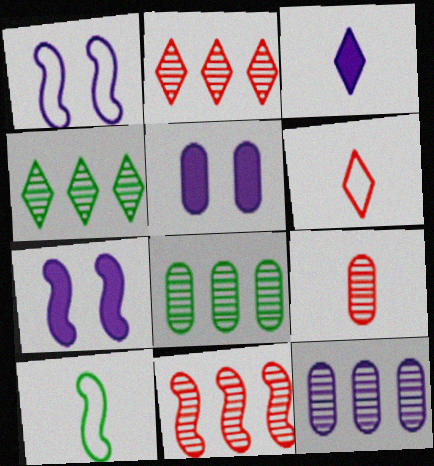[[1, 3, 12], 
[2, 5, 10], 
[3, 9, 10], 
[4, 11, 12], 
[6, 7, 8], 
[7, 10, 11]]